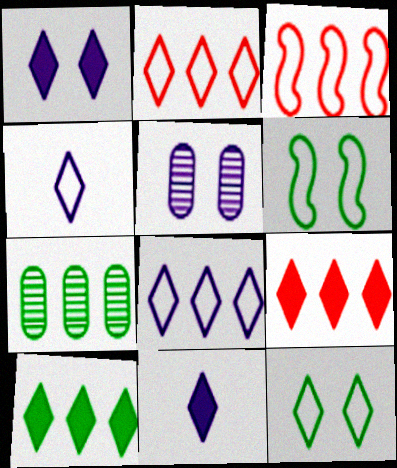[[2, 4, 12]]